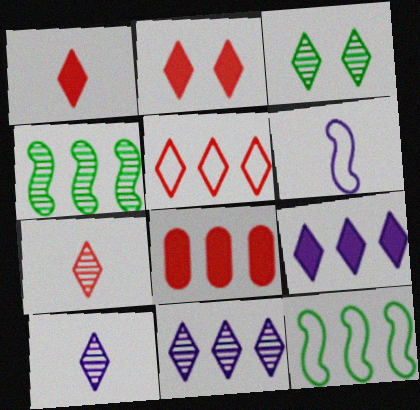[[2, 5, 7], 
[3, 6, 8], 
[3, 7, 11], 
[8, 11, 12]]